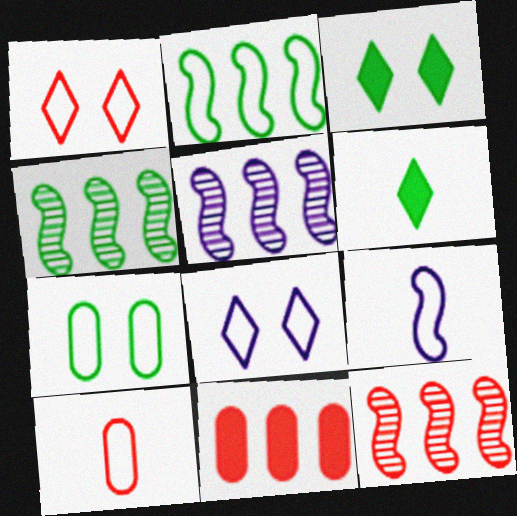[[2, 8, 10], 
[3, 5, 10], 
[4, 5, 12], 
[4, 6, 7]]